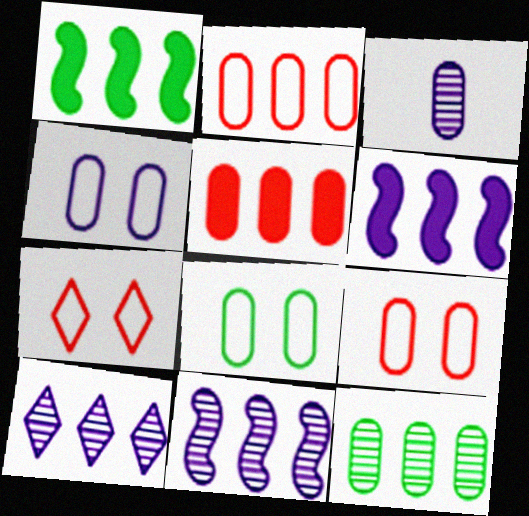[[1, 2, 10], 
[1, 3, 7], 
[3, 5, 8], 
[4, 8, 9]]